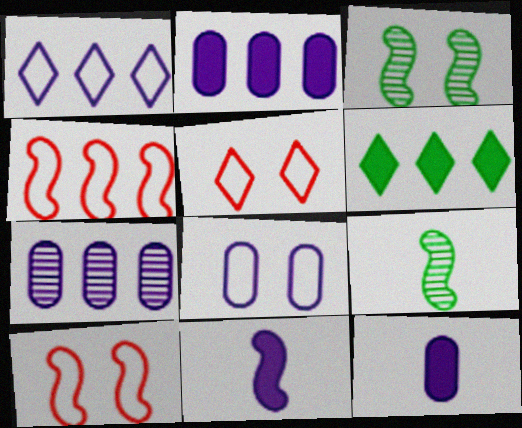[[2, 5, 9], 
[3, 4, 11], 
[4, 6, 7], 
[7, 8, 12]]